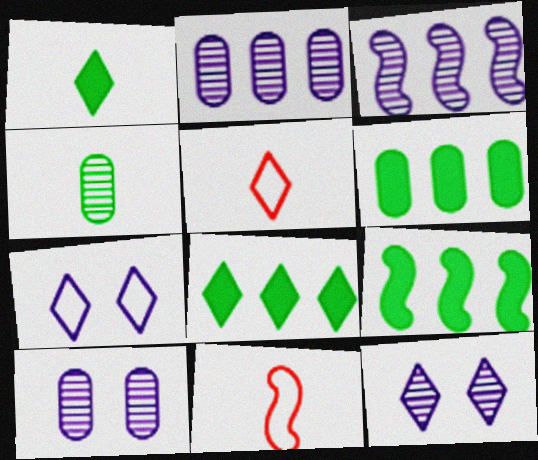[[5, 8, 12], 
[5, 9, 10], 
[6, 8, 9], 
[6, 11, 12], 
[8, 10, 11]]